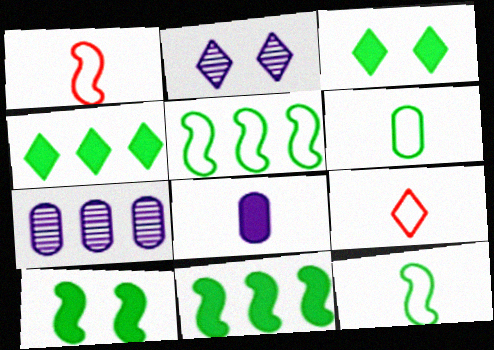[[1, 3, 7], 
[2, 4, 9], 
[7, 9, 10]]